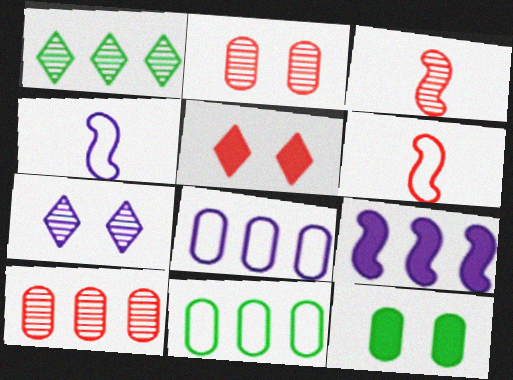[[5, 6, 10]]